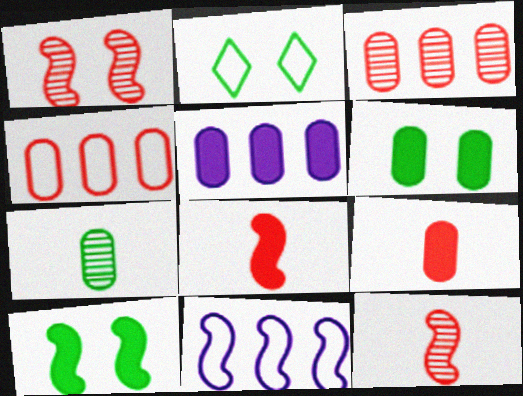[[2, 5, 12], 
[5, 6, 9], 
[10, 11, 12]]